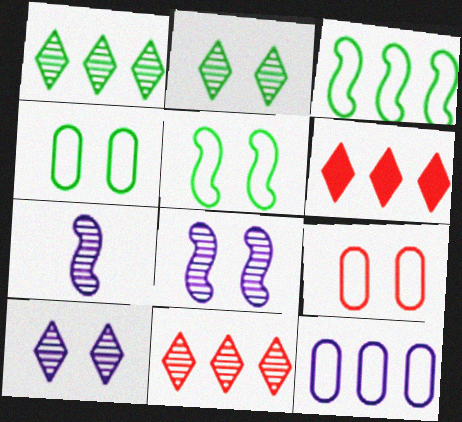[[4, 6, 7]]